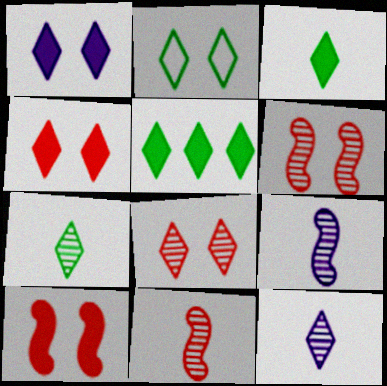[[1, 2, 8], 
[2, 5, 7]]